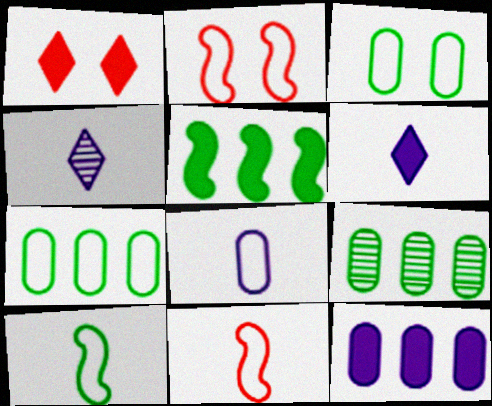[[2, 6, 9]]